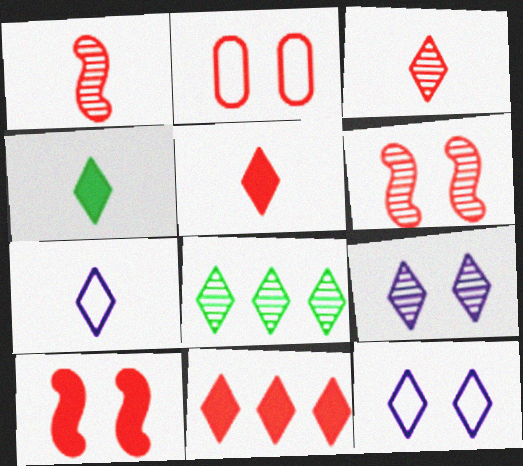[[1, 2, 11], 
[3, 4, 7], 
[3, 8, 9], 
[5, 8, 12]]